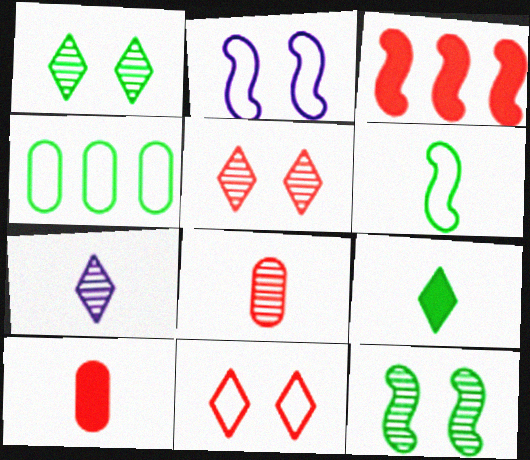[[3, 8, 11], 
[4, 9, 12], 
[6, 7, 10]]